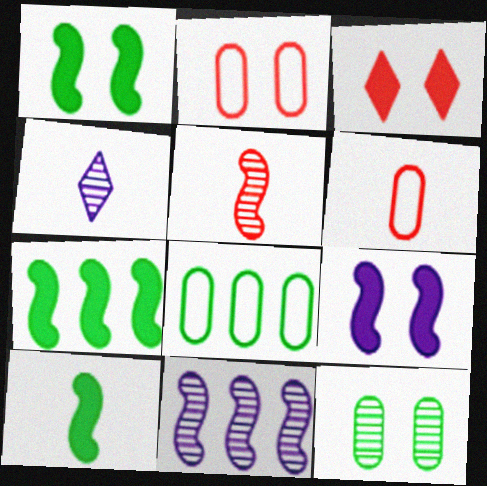[[1, 7, 10], 
[2, 4, 7], 
[4, 6, 10]]